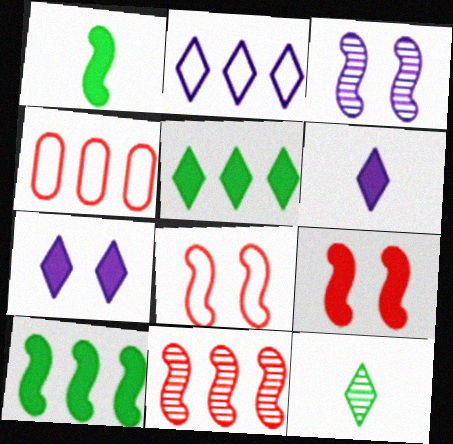[]